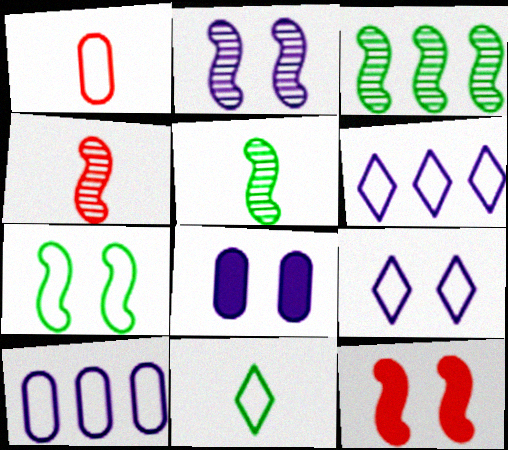[[1, 6, 7], 
[2, 3, 4], 
[2, 7, 12], 
[2, 8, 9]]